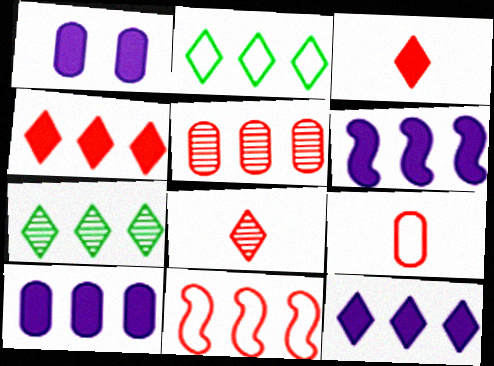[[2, 5, 6], 
[4, 5, 11], 
[6, 10, 12], 
[7, 10, 11]]